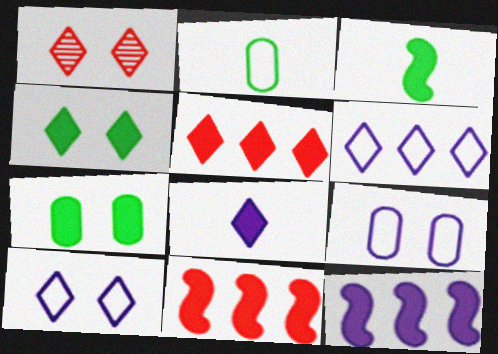[[1, 2, 12], 
[1, 4, 10], 
[4, 5, 8], 
[7, 8, 11]]